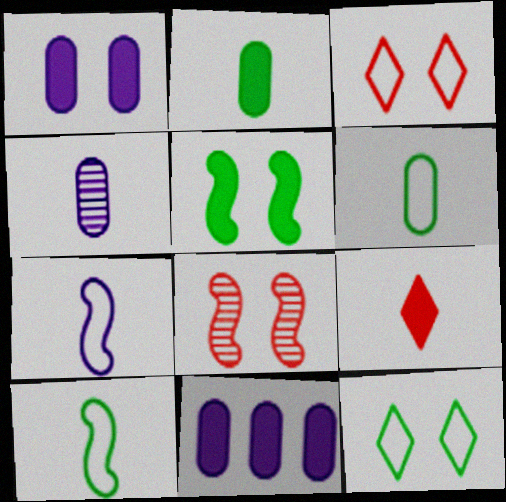[[1, 8, 12], 
[4, 9, 10], 
[5, 9, 11]]